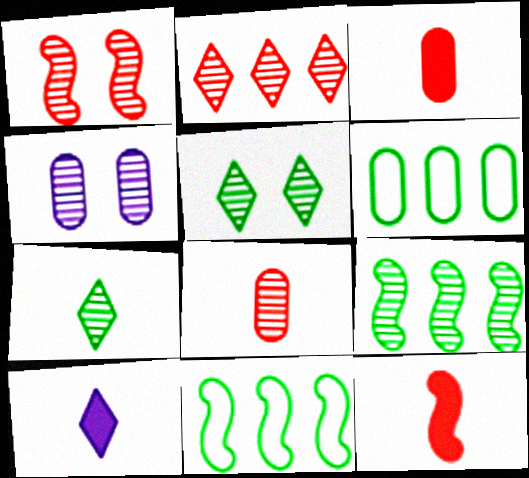[[1, 2, 8], 
[1, 4, 5], 
[1, 6, 10], 
[3, 4, 6]]